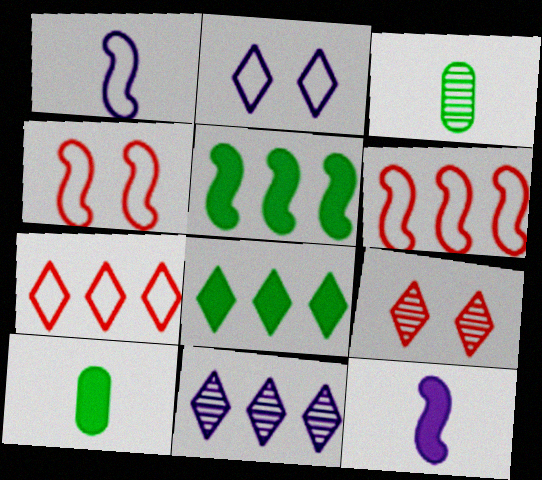[[4, 10, 11], 
[7, 8, 11]]